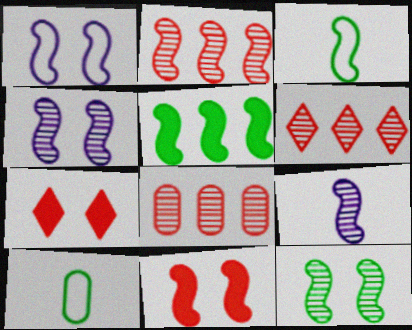[[1, 11, 12], 
[2, 6, 8], 
[2, 9, 12], 
[3, 5, 12]]